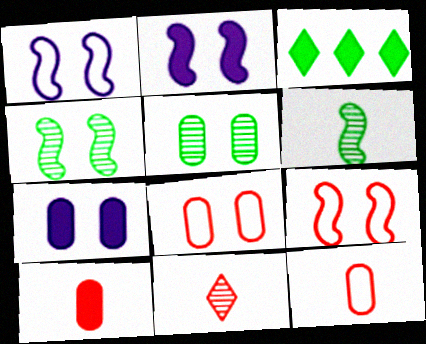[[2, 3, 10], 
[2, 4, 9], 
[5, 7, 8]]